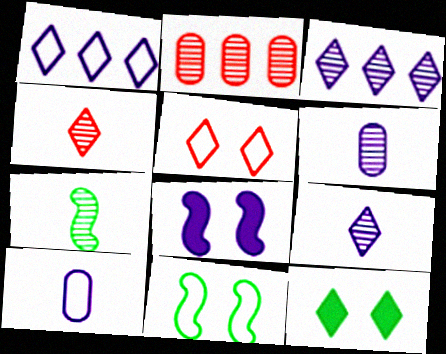[[1, 4, 12], 
[1, 6, 8], 
[3, 8, 10], 
[4, 6, 7]]